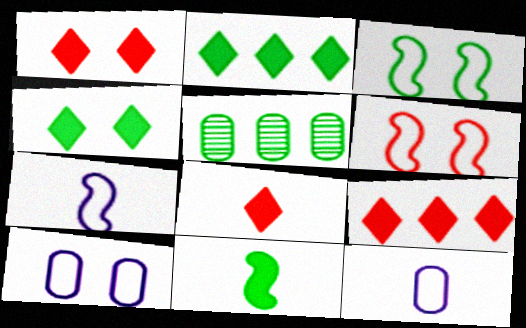[[1, 5, 7], 
[1, 8, 9]]